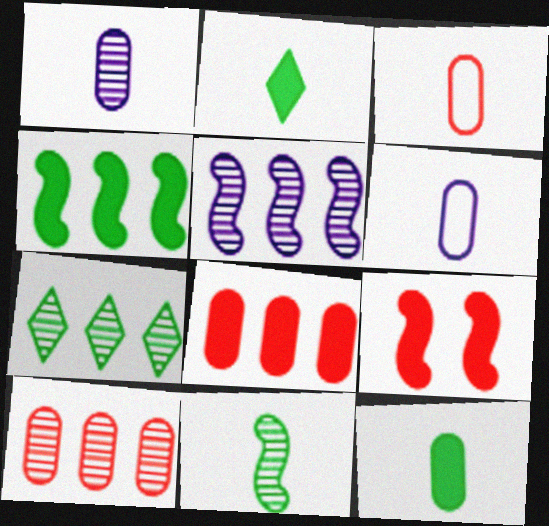[[1, 3, 12], 
[5, 7, 10], 
[6, 7, 9]]